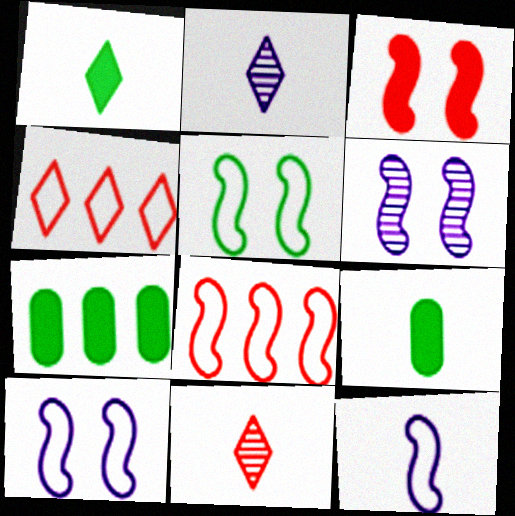[[3, 5, 6], 
[4, 6, 9], 
[5, 8, 12], 
[7, 10, 11], 
[9, 11, 12]]